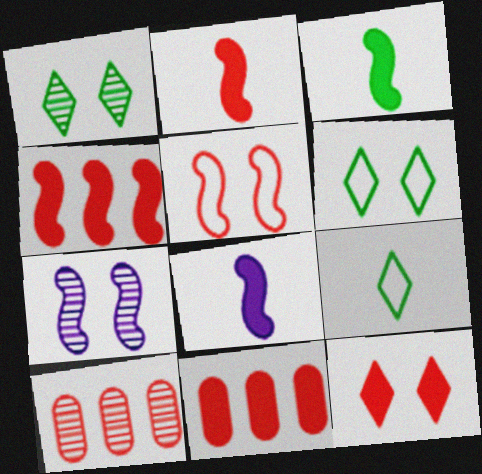[[2, 3, 8], 
[2, 11, 12], 
[6, 8, 10], 
[7, 9, 11]]